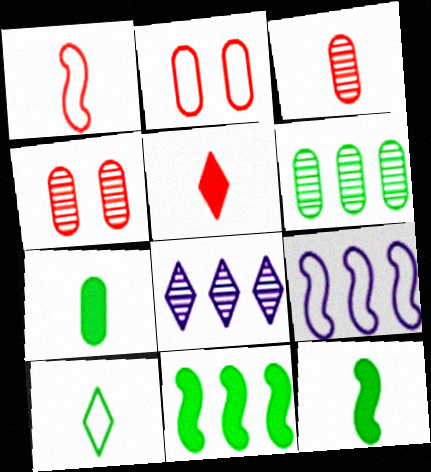[[1, 3, 5], 
[2, 8, 12], 
[2, 9, 10]]